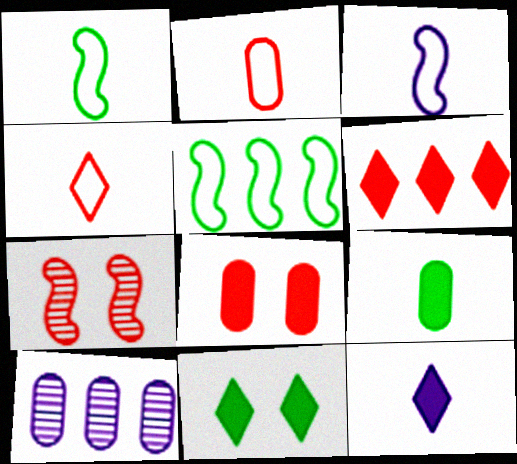[[2, 6, 7], 
[5, 6, 10], 
[6, 11, 12]]